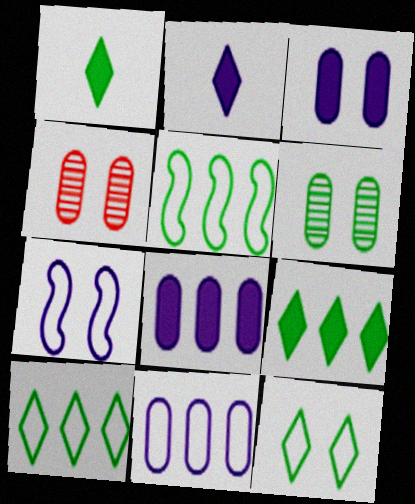[[1, 5, 6], 
[2, 4, 5]]